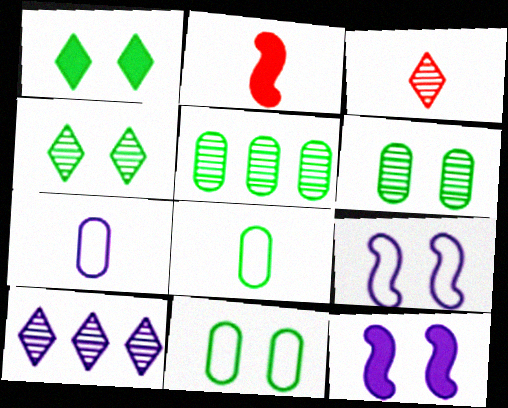[[2, 10, 11], 
[3, 4, 10], 
[7, 10, 12]]